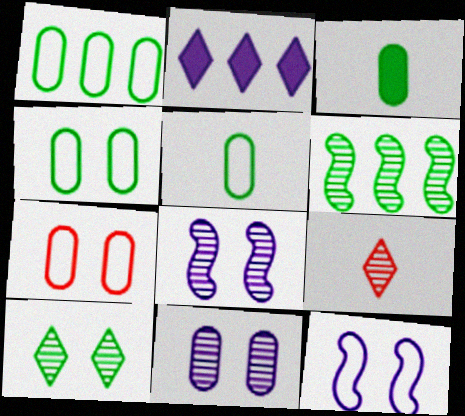[[1, 4, 5], 
[6, 9, 11]]